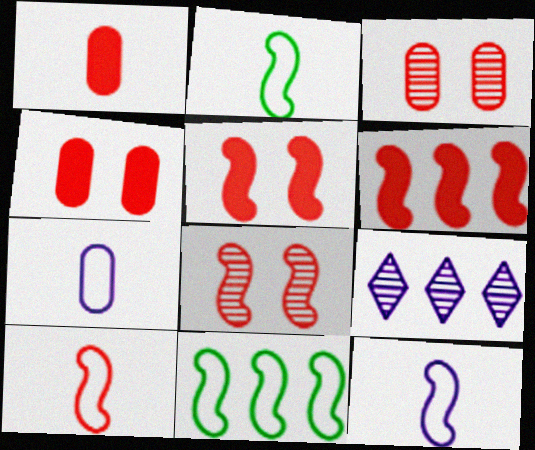[[2, 4, 9], 
[2, 10, 12], 
[6, 8, 10]]